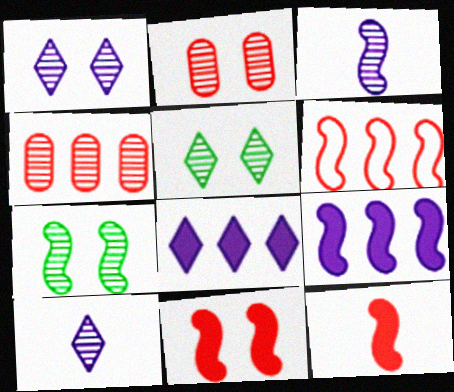[[1, 2, 7], 
[3, 4, 5], 
[4, 7, 10]]